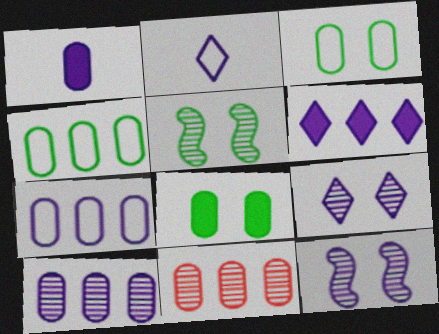[[1, 3, 11], 
[2, 6, 9]]